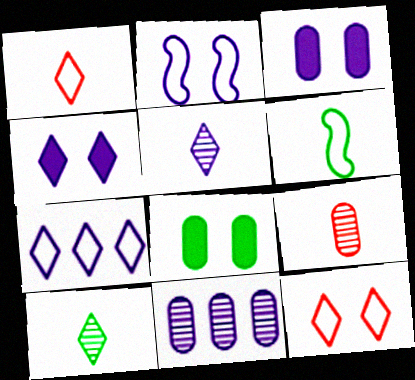[[4, 5, 7]]